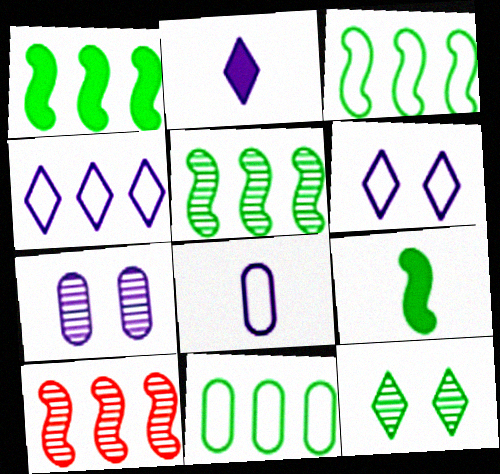[[1, 3, 5], 
[9, 11, 12]]